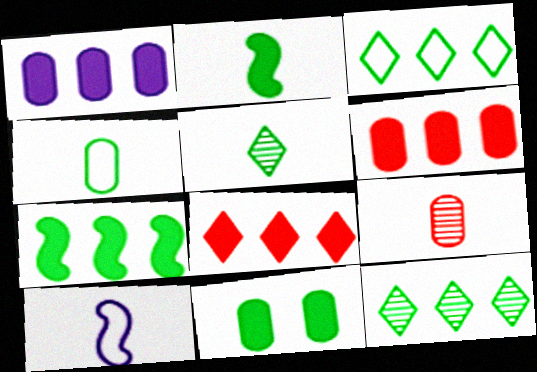[[1, 7, 8], 
[2, 4, 5]]